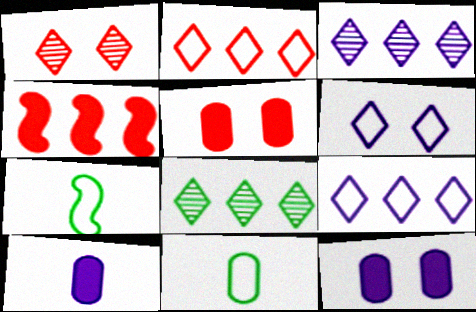[[3, 5, 7]]